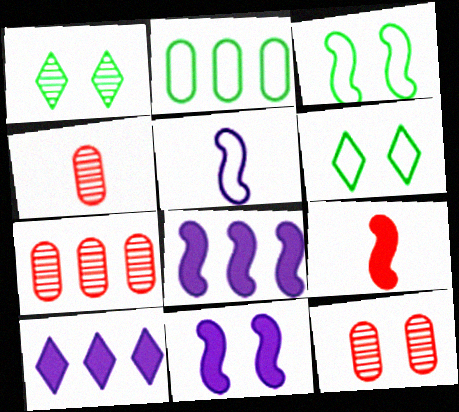[[3, 4, 10], 
[4, 6, 8], 
[4, 7, 12], 
[6, 11, 12]]